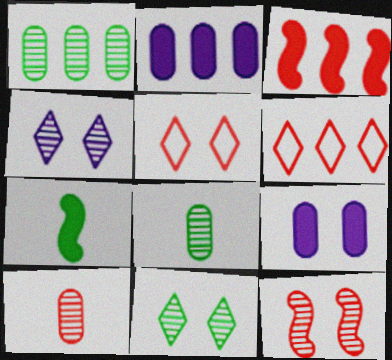[[3, 5, 10]]